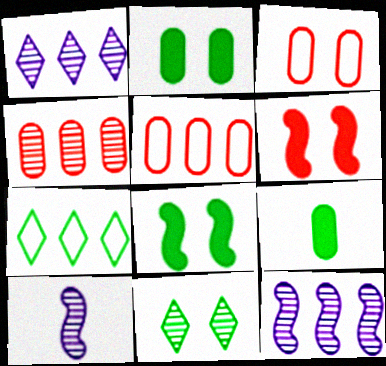[[4, 10, 11]]